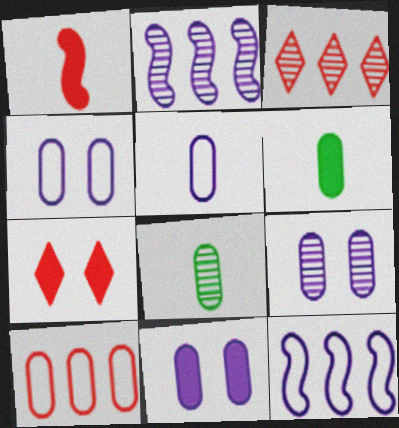[[4, 9, 11], 
[6, 9, 10], 
[7, 8, 12], 
[8, 10, 11]]